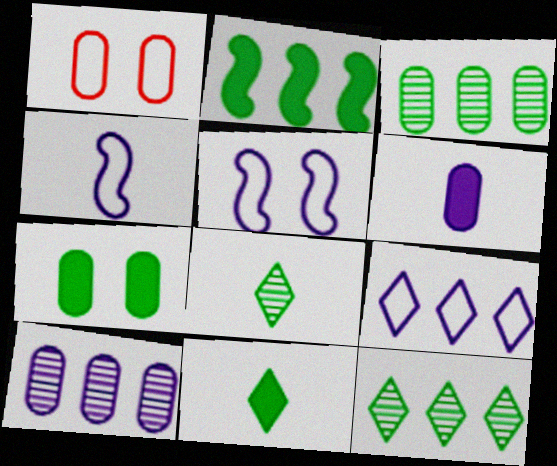[[1, 3, 6], 
[2, 7, 11]]